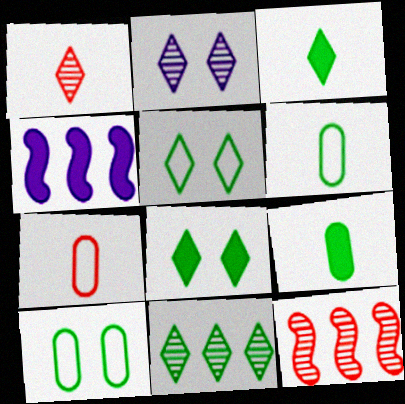[[1, 2, 11], 
[1, 4, 10], 
[3, 5, 11]]